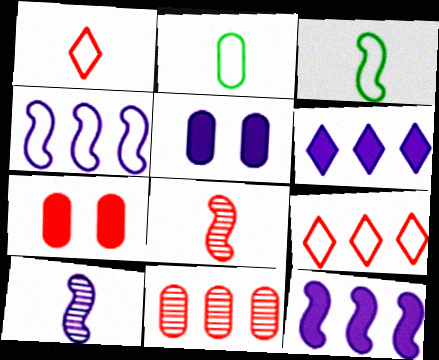[[2, 5, 11], 
[7, 8, 9]]